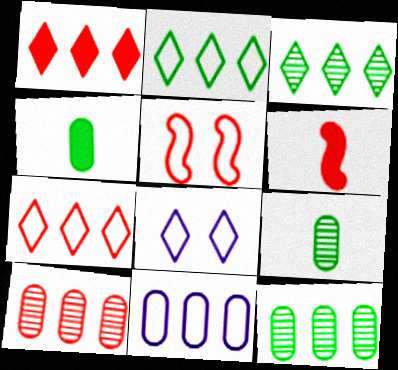[[6, 8, 12]]